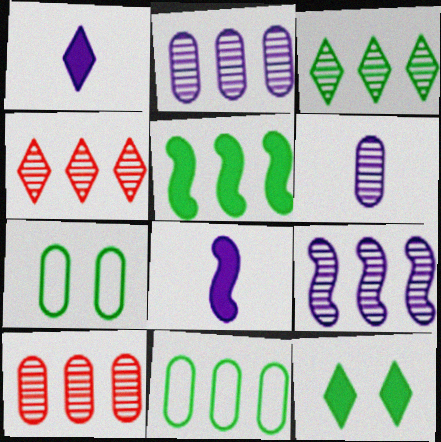[[3, 5, 11], 
[3, 9, 10], 
[4, 7, 8]]